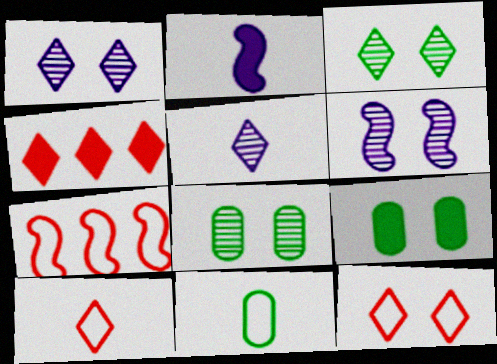[[2, 4, 9], 
[4, 6, 11], 
[5, 7, 9], 
[6, 9, 12]]